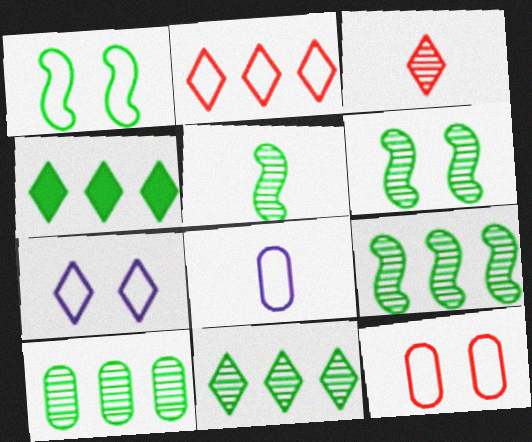[[1, 2, 8], 
[1, 7, 12], 
[3, 4, 7], 
[5, 6, 9], 
[9, 10, 11]]